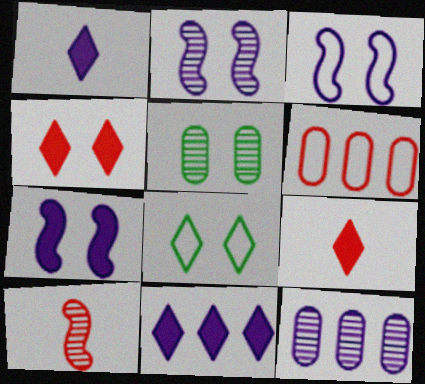[[1, 3, 12], 
[2, 3, 7], 
[3, 4, 5], 
[4, 6, 10]]